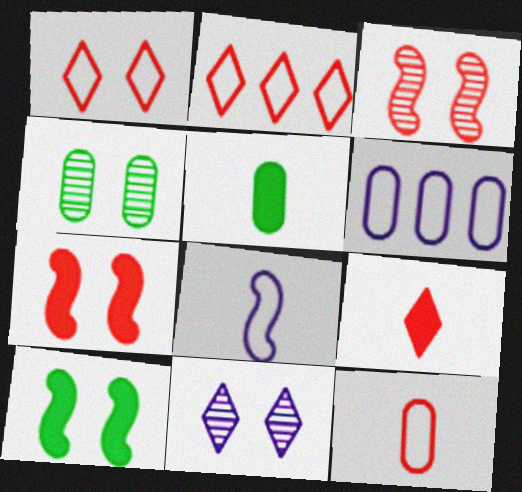[[3, 4, 11]]